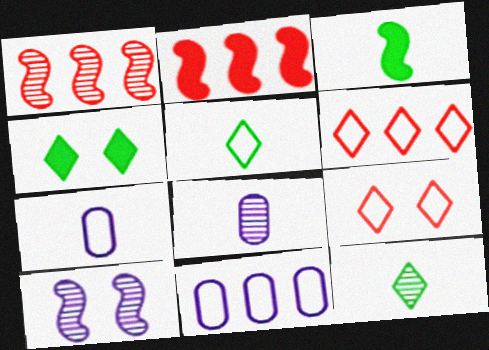[[1, 4, 7]]